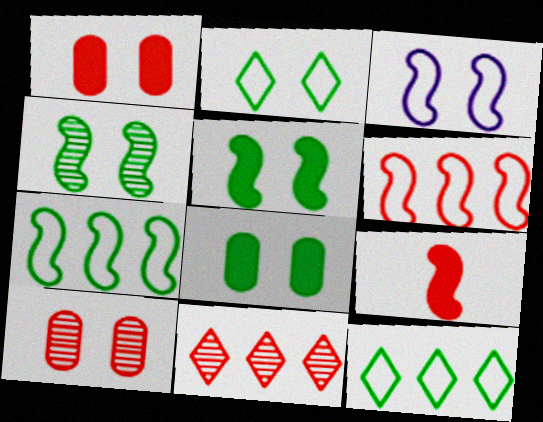[[2, 4, 8]]